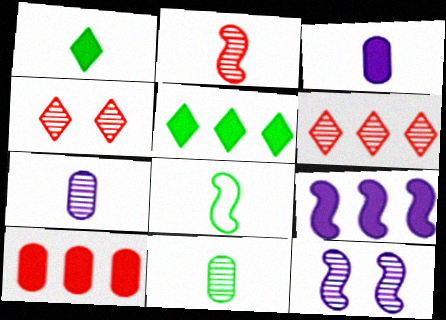[[1, 8, 11], 
[5, 9, 10], 
[6, 11, 12]]